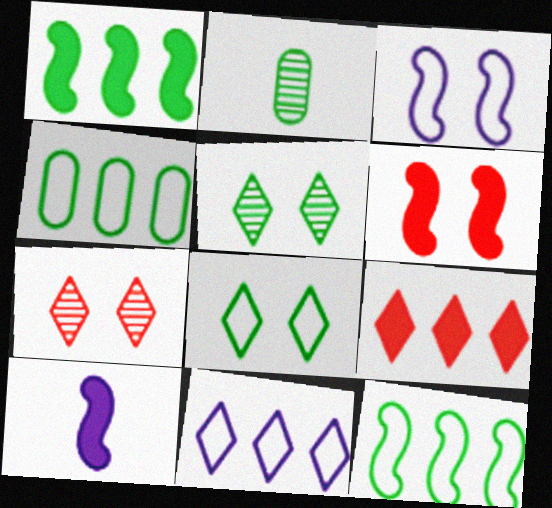[[1, 2, 8], 
[1, 6, 10], 
[2, 3, 9], 
[2, 6, 11], 
[4, 7, 10]]